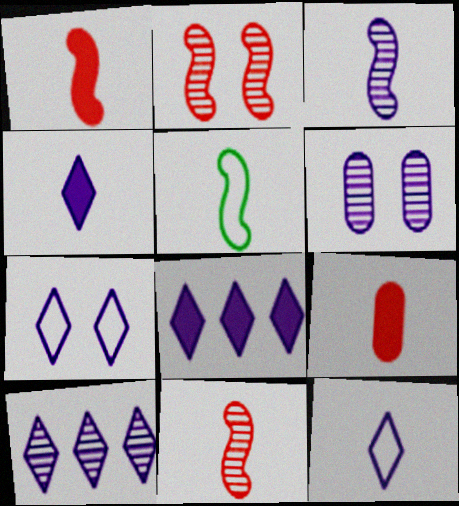[[1, 3, 5], 
[3, 6, 10], 
[4, 7, 10]]